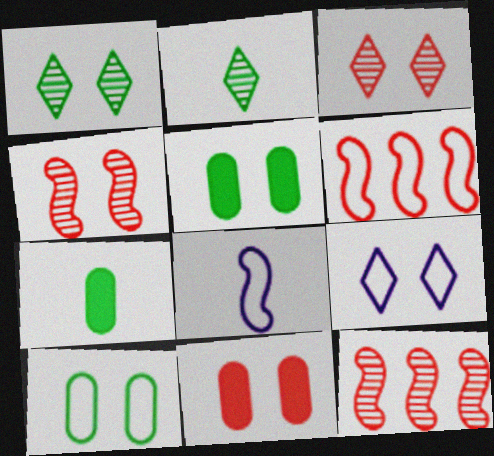[[4, 5, 9], 
[7, 9, 12]]